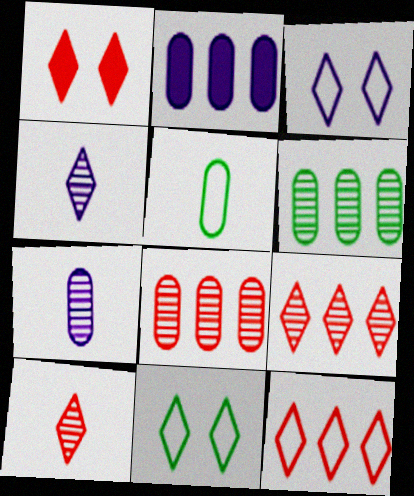[[1, 10, 12]]